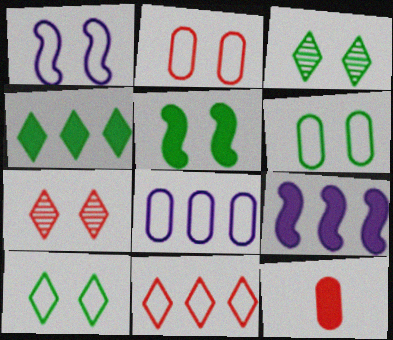[[1, 2, 10], 
[3, 5, 6]]